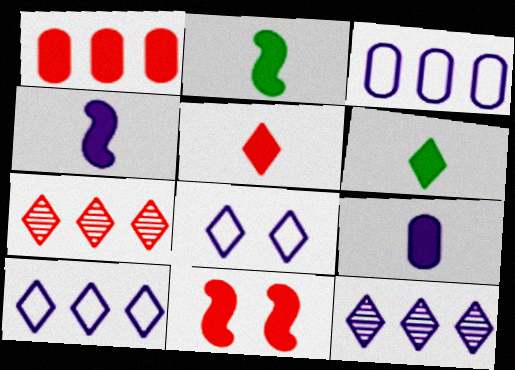[[1, 5, 11], 
[2, 5, 9], 
[6, 7, 8]]